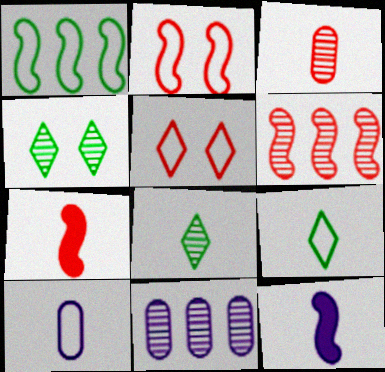[[1, 5, 10], 
[2, 6, 7], 
[3, 9, 12], 
[7, 8, 10]]